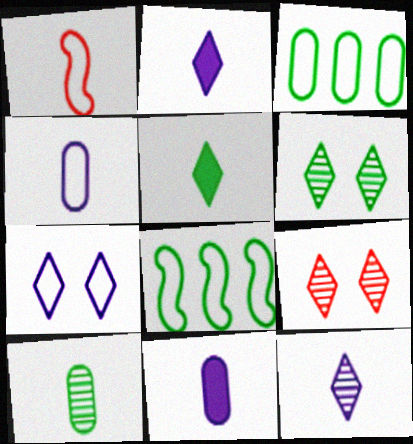[[1, 2, 10], 
[1, 3, 7], 
[8, 9, 11]]